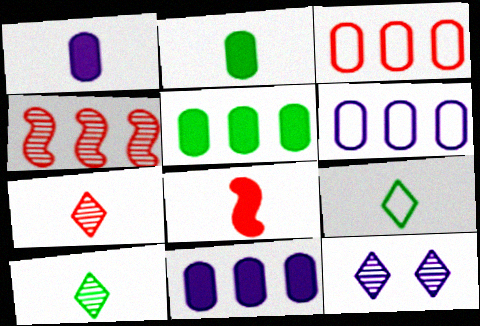[]